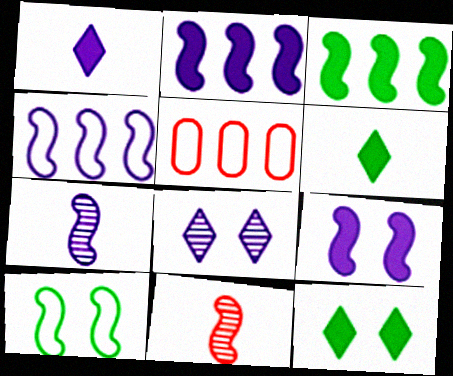[[2, 10, 11], 
[4, 7, 9], 
[5, 7, 12]]